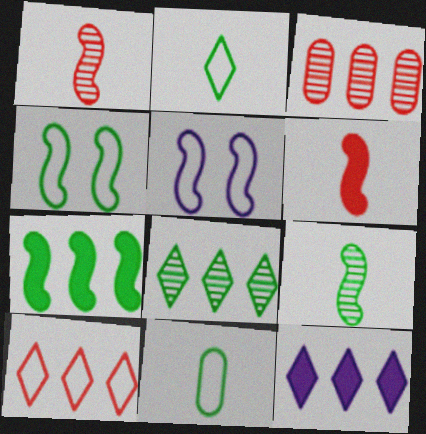[[1, 5, 7], 
[4, 7, 9], 
[5, 10, 11], 
[8, 10, 12]]